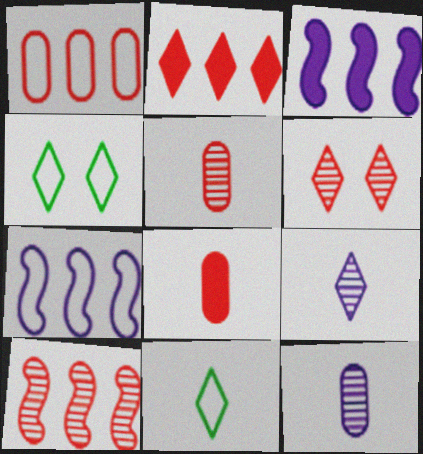[[1, 2, 10], 
[2, 4, 9], 
[3, 4, 5], 
[5, 6, 10]]